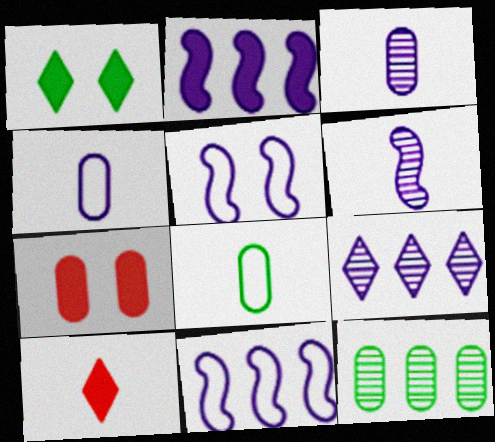[[2, 5, 6], 
[4, 7, 12], 
[5, 10, 12], 
[6, 8, 10]]